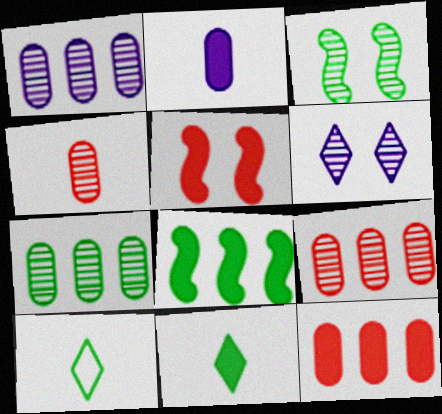[[1, 5, 10], 
[1, 7, 9]]